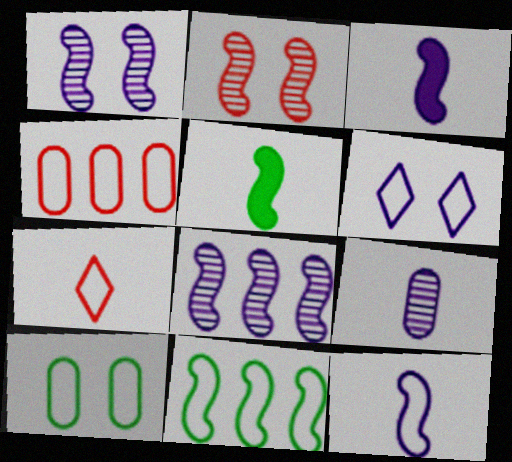[[2, 3, 11], 
[5, 7, 9]]